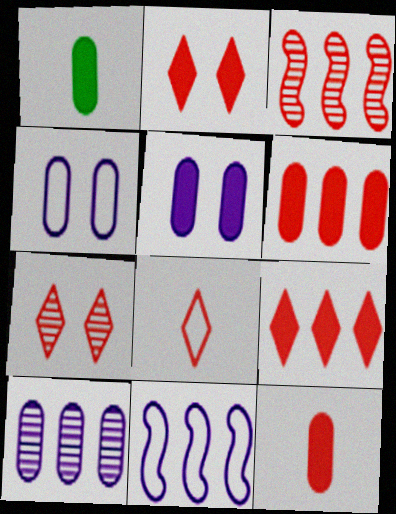[[1, 5, 6], 
[1, 7, 11], 
[7, 8, 9]]